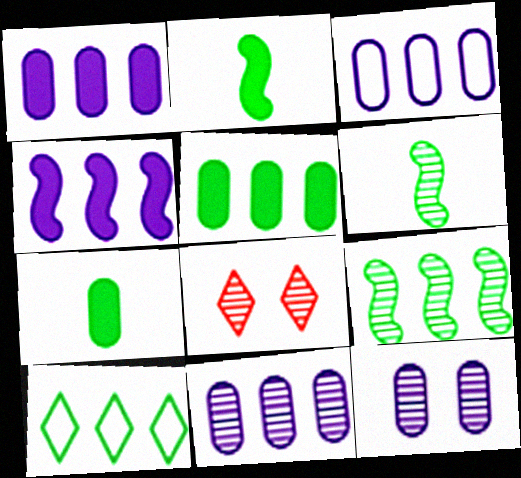[[1, 3, 11], 
[2, 3, 8], 
[5, 9, 10], 
[6, 8, 11]]